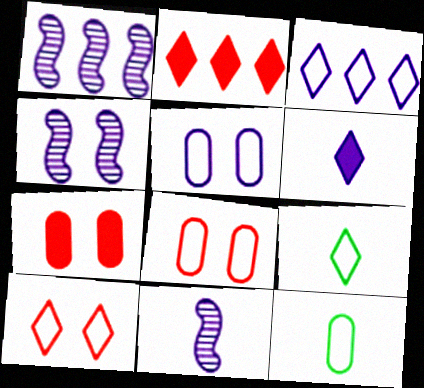[[1, 4, 11], 
[1, 5, 6], 
[1, 7, 9], 
[2, 4, 12], 
[3, 9, 10]]